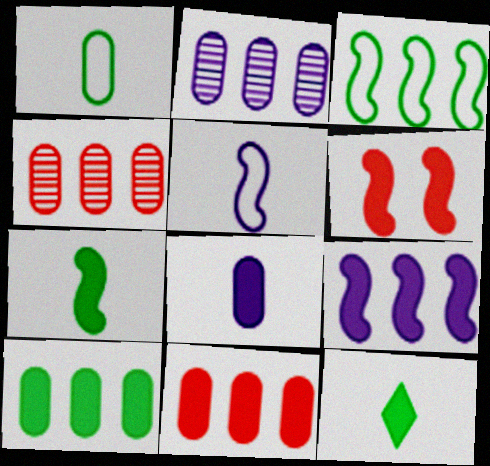[[6, 7, 9]]